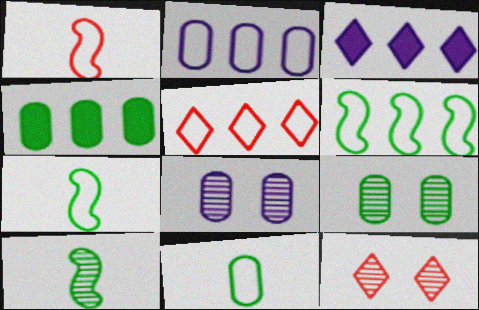[[1, 3, 9], 
[2, 5, 6], 
[4, 9, 11]]